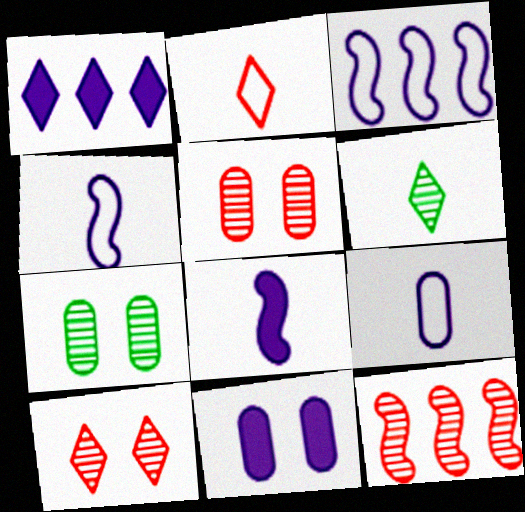[[1, 8, 11]]